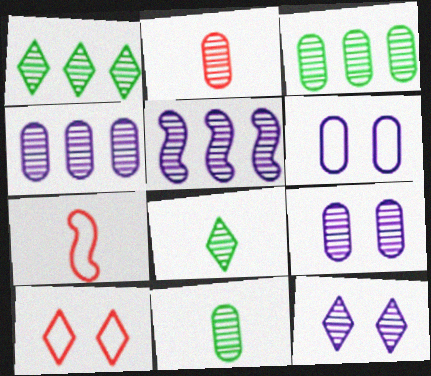[[2, 3, 9]]